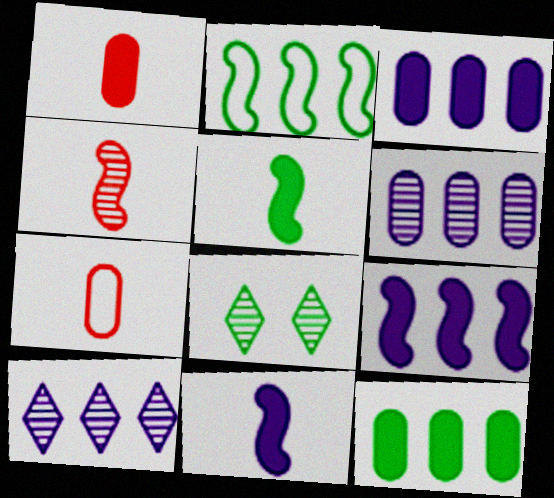[[4, 6, 8], 
[7, 8, 9]]